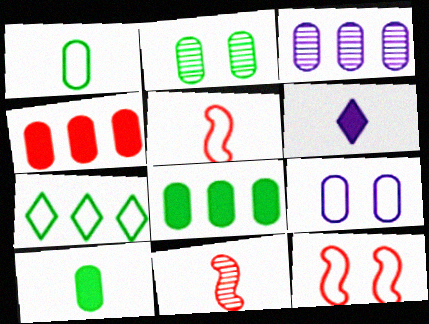[[1, 2, 8], 
[1, 6, 11], 
[5, 7, 9]]